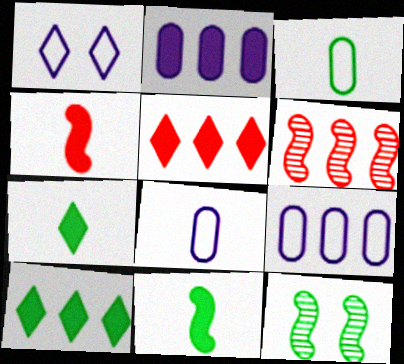[[3, 10, 12], 
[5, 8, 12], 
[6, 9, 10]]